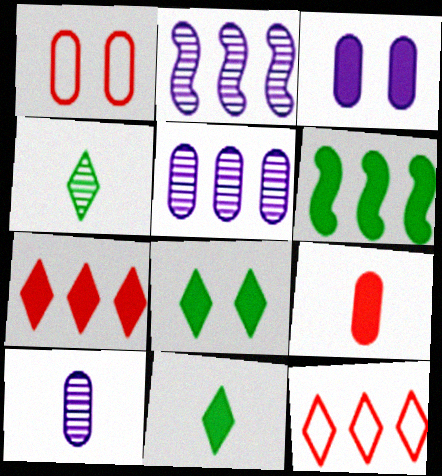[[1, 2, 11], 
[5, 6, 12]]